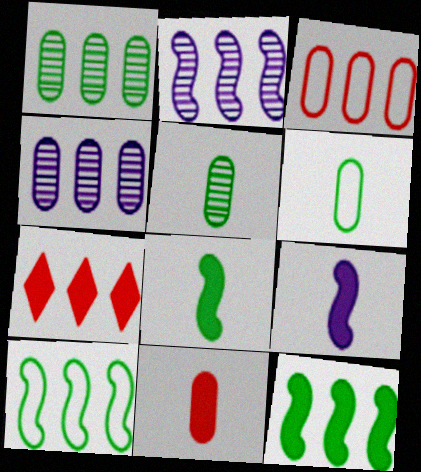[[4, 7, 10]]